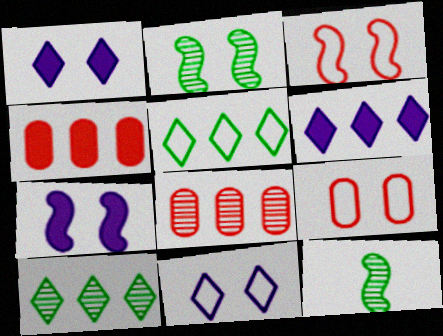[[1, 2, 9], 
[2, 3, 7], 
[4, 11, 12], 
[6, 9, 12]]